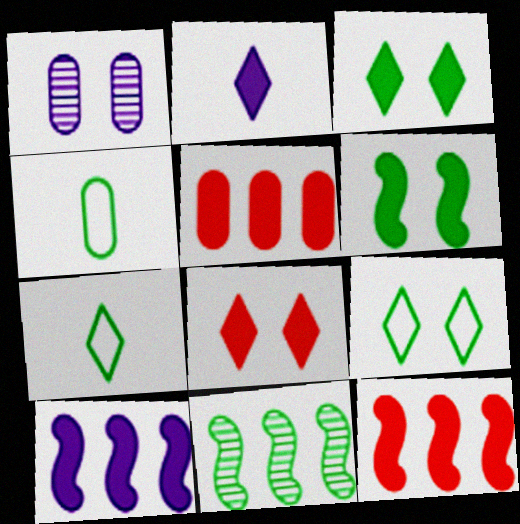[[1, 4, 5], 
[1, 7, 12], 
[2, 5, 6], 
[3, 4, 11]]